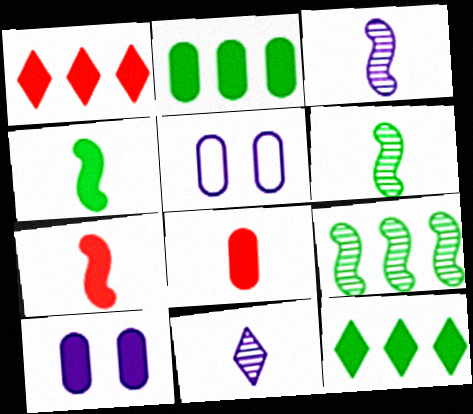[[1, 4, 10], 
[1, 5, 6], 
[2, 8, 10], 
[7, 10, 12]]